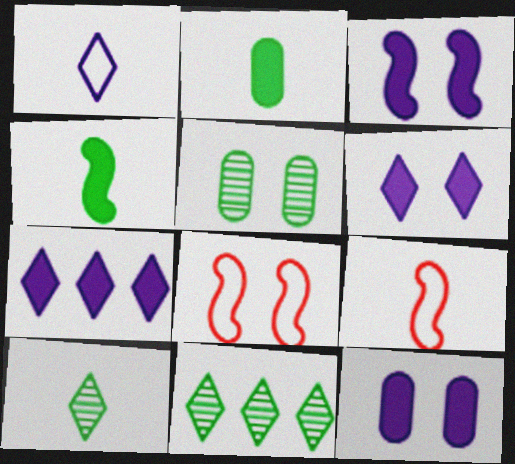[[3, 6, 12], 
[5, 6, 8], 
[5, 7, 9], 
[9, 11, 12]]